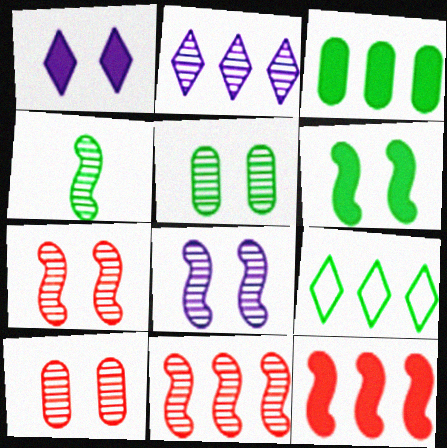[[2, 4, 10], 
[4, 8, 11]]